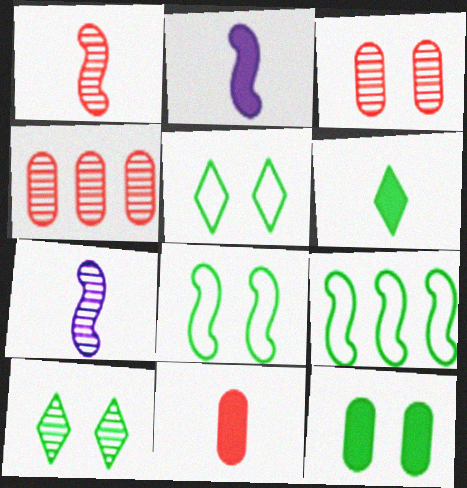[[2, 4, 5], 
[2, 6, 11], 
[4, 7, 10], 
[8, 10, 12]]